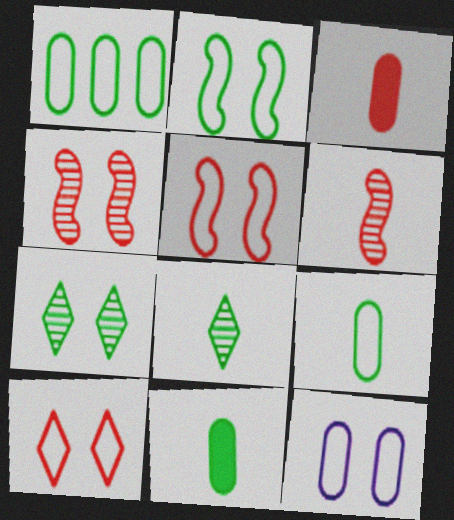[[2, 10, 12]]